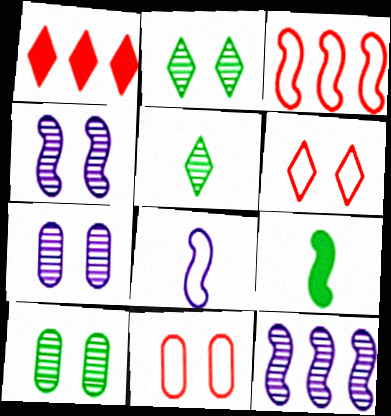[[1, 8, 10], 
[3, 4, 9]]